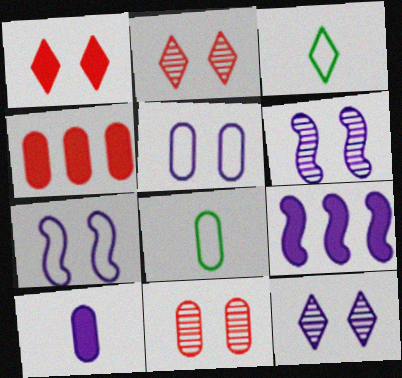[[2, 8, 9], 
[3, 4, 6], 
[3, 9, 11]]